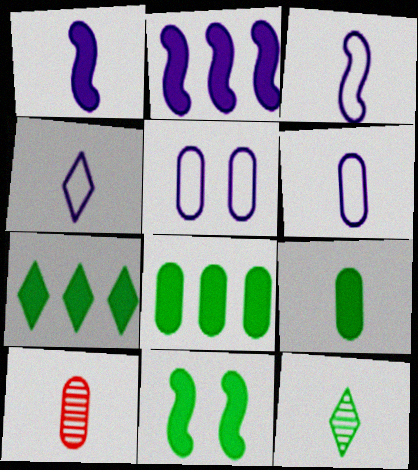[[3, 4, 6], 
[5, 8, 10], 
[6, 9, 10], 
[7, 9, 11]]